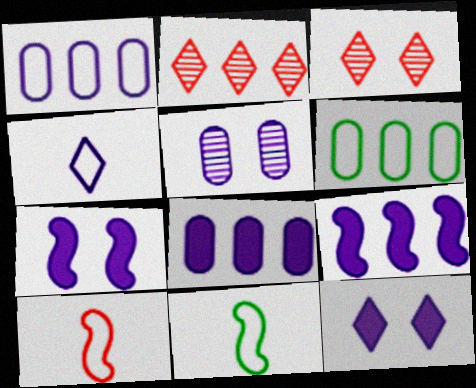[[2, 6, 9], 
[3, 8, 11], 
[4, 5, 9]]